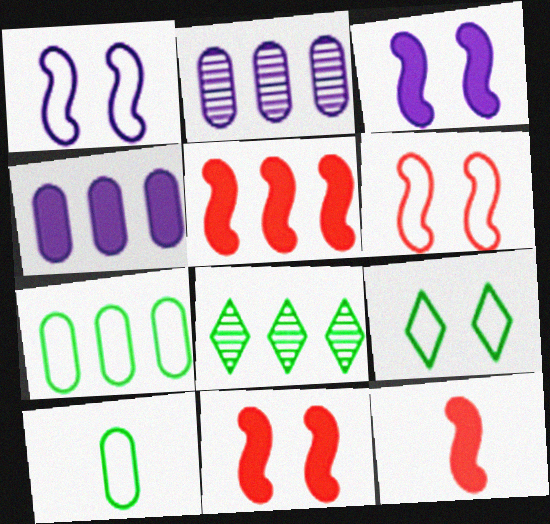[[2, 9, 12], 
[5, 11, 12]]